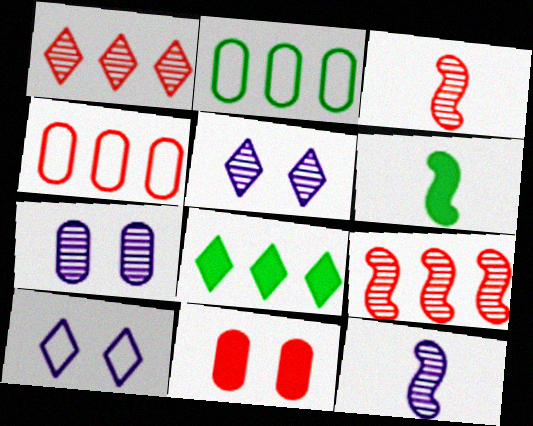[[4, 5, 6]]